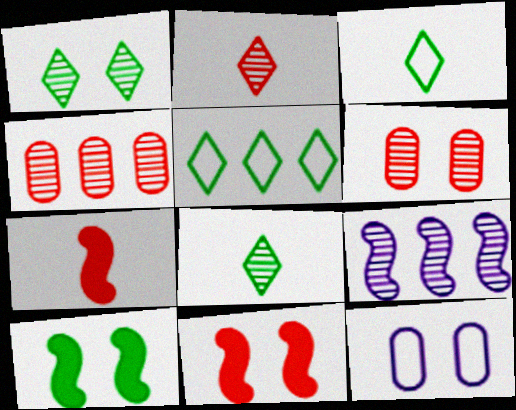[[1, 11, 12], 
[6, 8, 9]]